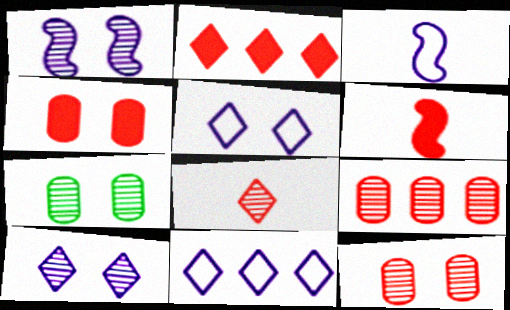[[2, 3, 7], 
[2, 4, 6], 
[6, 7, 11]]